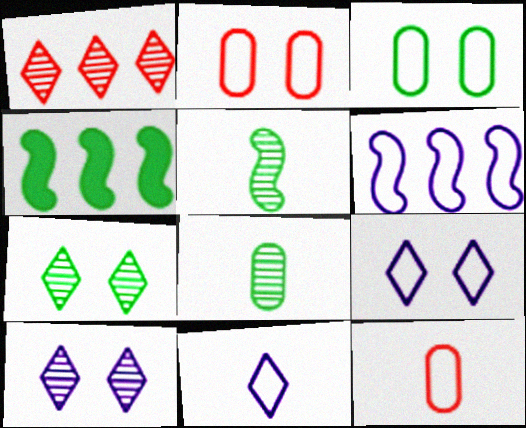[[4, 10, 12]]